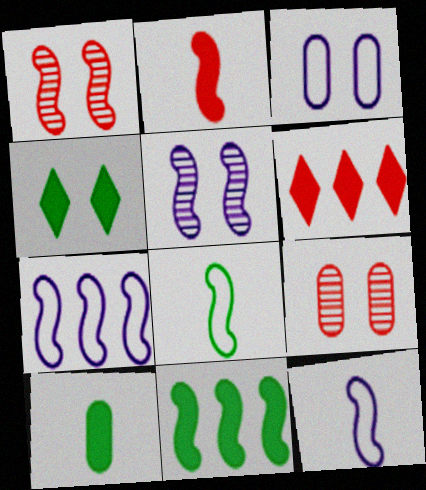[[1, 3, 4], 
[1, 11, 12], 
[4, 10, 11]]